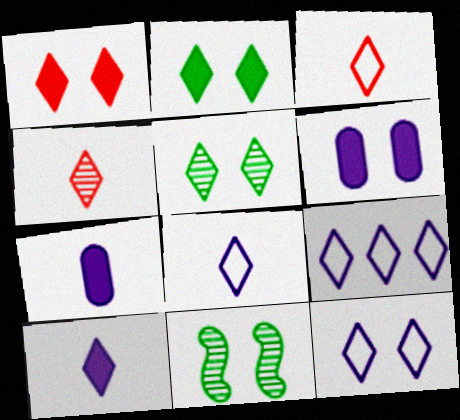[[1, 5, 12], 
[2, 4, 9], 
[8, 9, 12]]